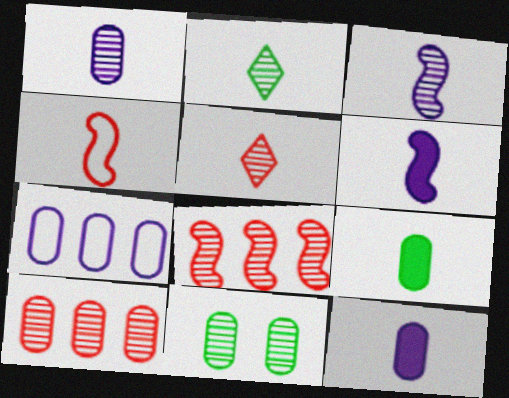[[1, 10, 11], 
[2, 4, 12]]